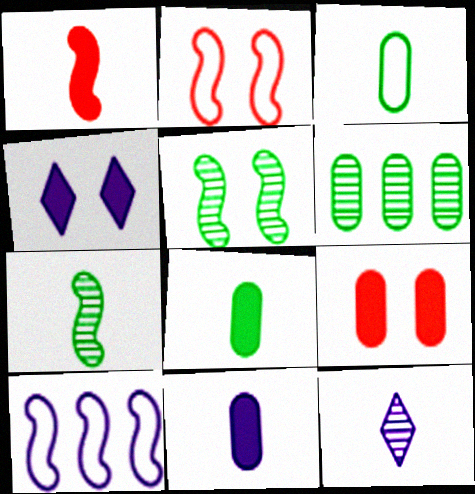[[1, 3, 12], 
[1, 5, 10]]